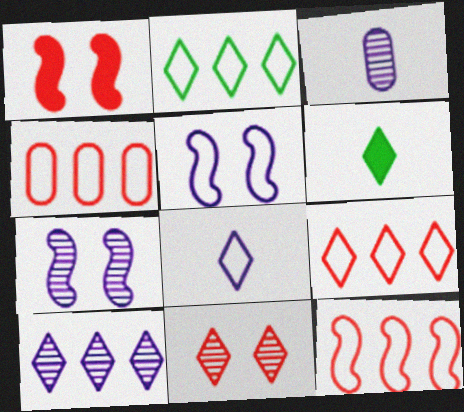[[1, 2, 3], 
[3, 7, 10], 
[4, 6, 7], 
[4, 9, 12]]